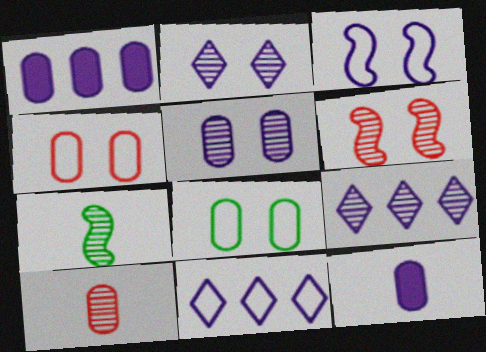[[1, 8, 10], 
[3, 9, 12]]